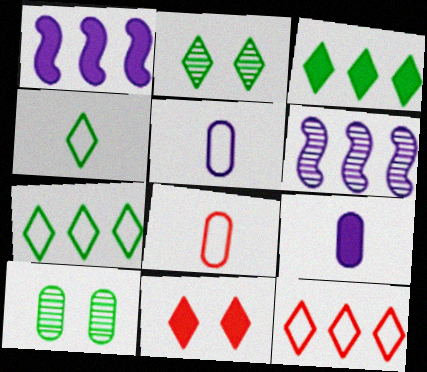[[1, 2, 8], 
[2, 3, 4]]